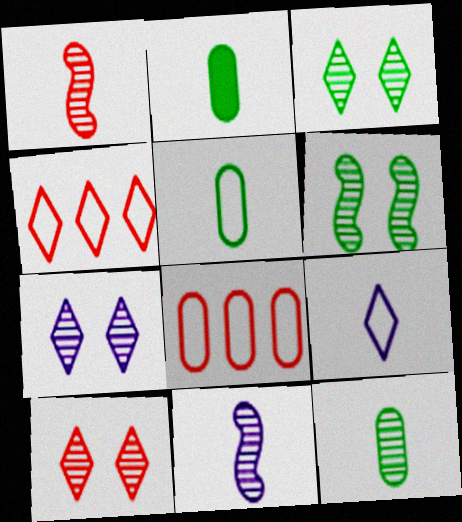[[1, 2, 9], 
[2, 5, 12], 
[3, 7, 10]]